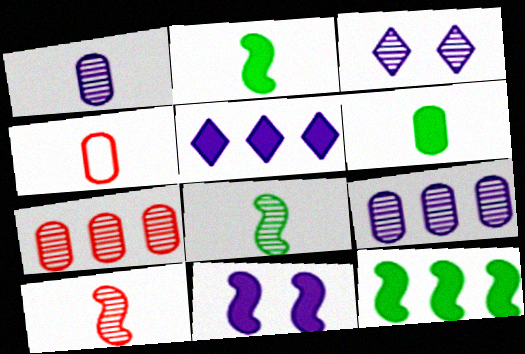[[1, 4, 6], 
[3, 4, 12], 
[3, 7, 8]]